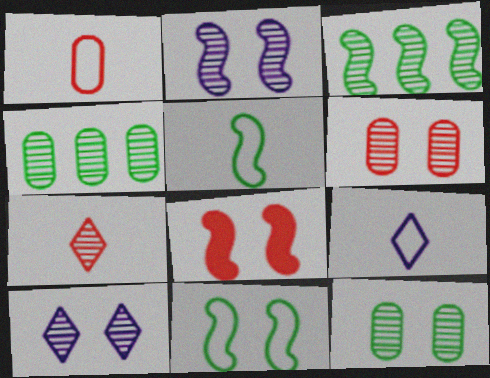[[1, 5, 9], 
[2, 4, 7], 
[2, 8, 11], 
[4, 8, 9]]